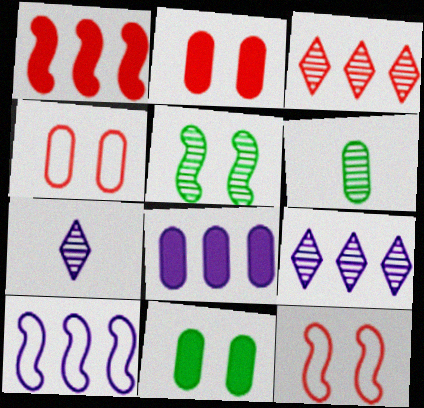[[4, 6, 8], 
[8, 9, 10]]